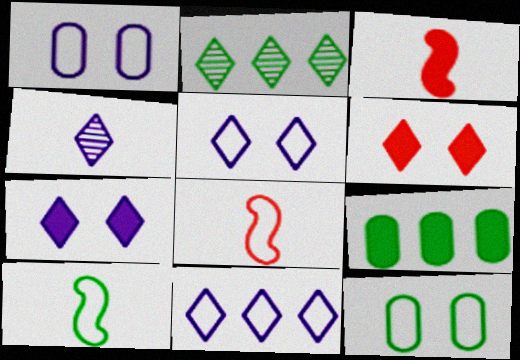[[1, 2, 3], 
[3, 7, 9], 
[4, 7, 11], 
[8, 11, 12]]